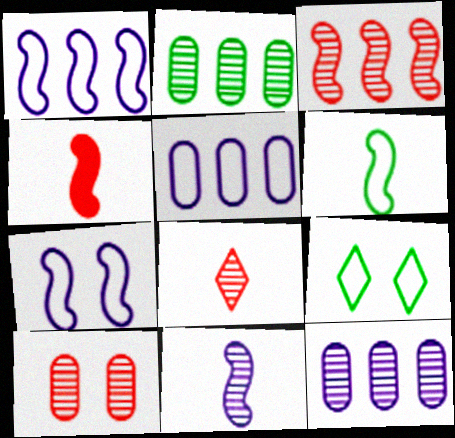[[3, 8, 10], 
[4, 6, 11], 
[4, 9, 12]]